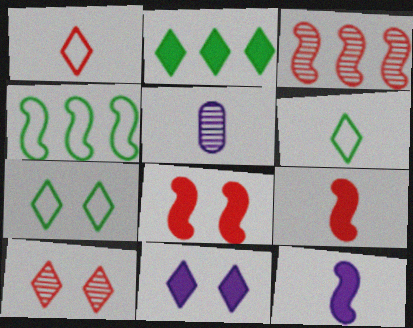[[5, 6, 9], 
[7, 10, 11]]